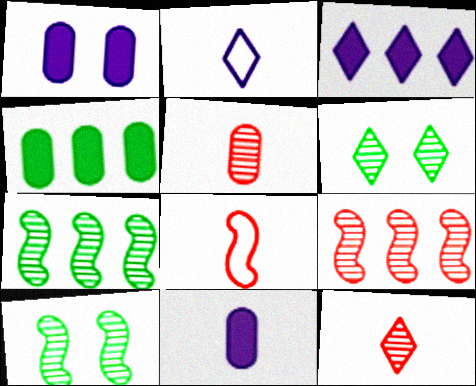[]